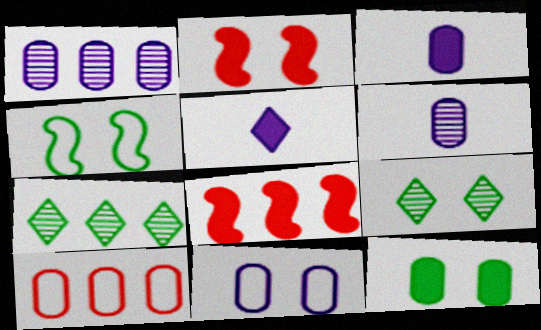[[1, 3, 11], 
[2, 9, 11], 
[4, 9, 12], 
[5, 8, 12], 
[6, 10, 12]]